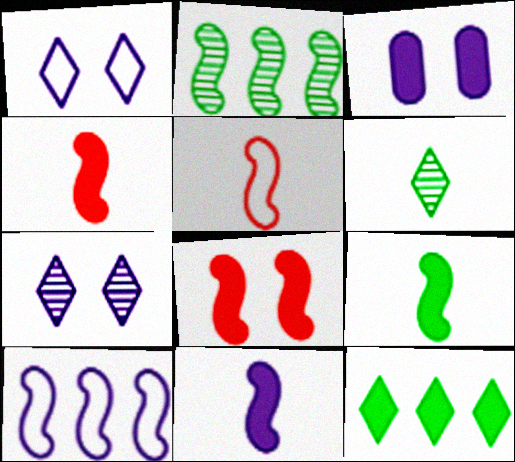[[3, 4, 12], 
[4, 9, 11]]